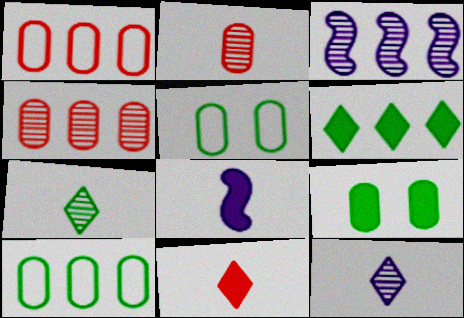[[1, 3, 6], 
[3, 5, 11]]